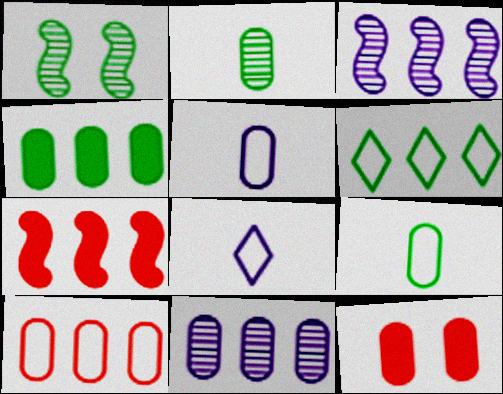[[4, 10, 11], 
[6, 7, 11], 
[9, 11, 12]]